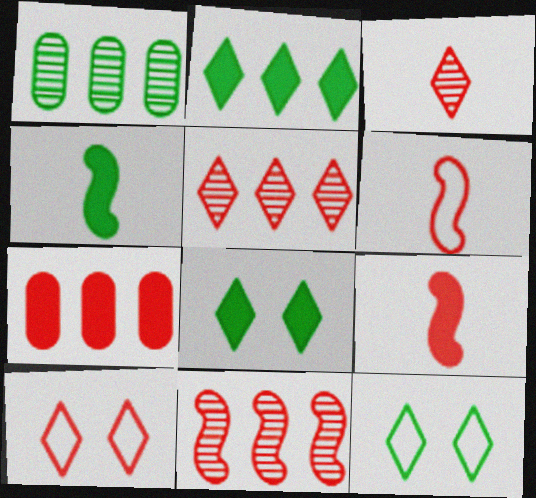[[1, 4, 12]]